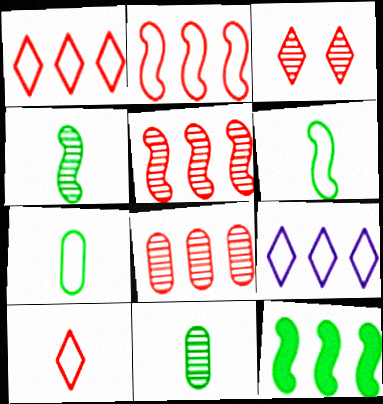[[8, 9, 12]]